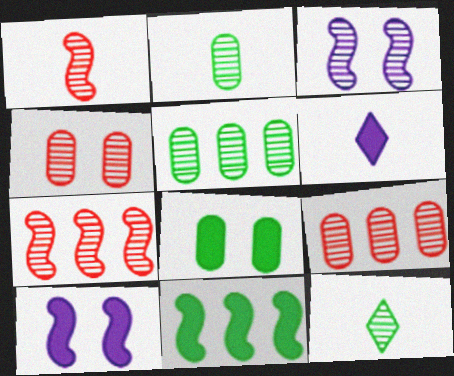[[3, 9, 12]]